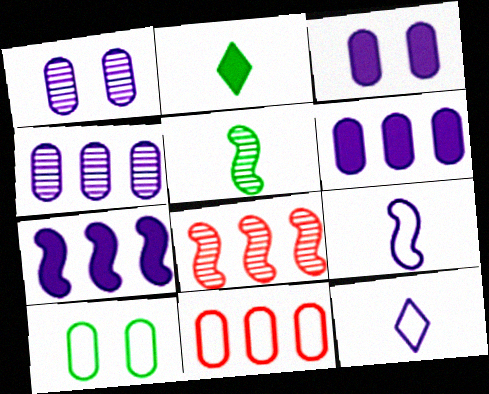[[1, 7, 12]]